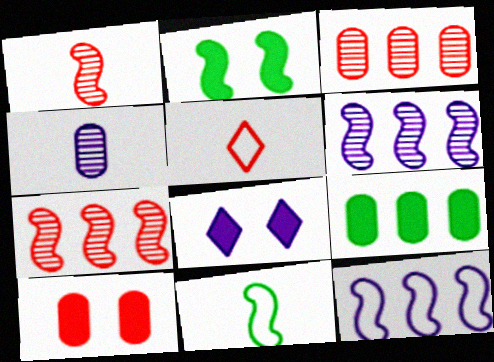[[1, 2, 12], 
[2, 8, 10], 
[3, 8, 11], 
[4, 8, 12], 
[5, 7, 10]]